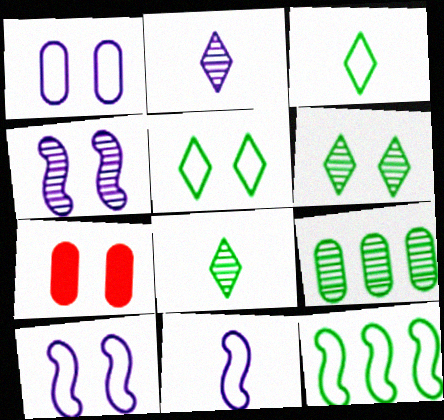[[2, 7, 12], 
[4, 5, 7], 
[6, 7, 10]]